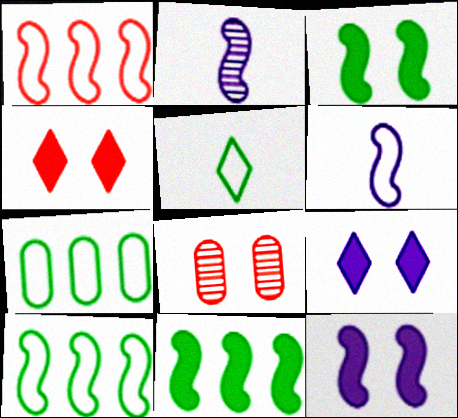[[1, 2, 3], 
[2, 4, 7]]